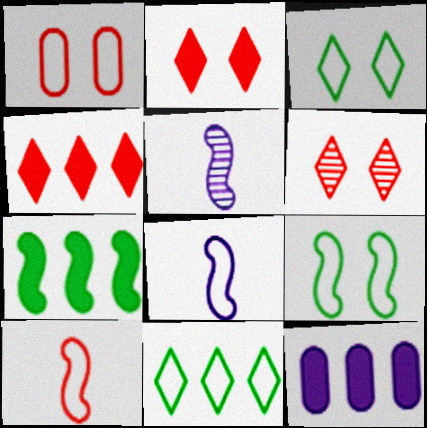[[1, 8, 11], 
[4, 7, 12]]